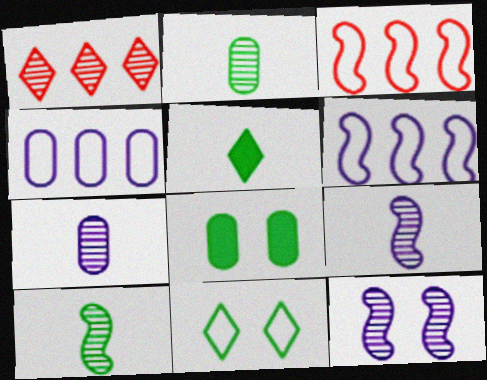[[1, 2, 12]]